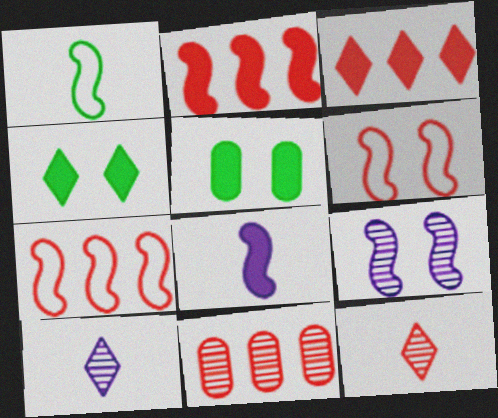[[1, 2, 9], 
[3, 5, 8], 
[3, 7, 11], 
[5, 7, 10]]